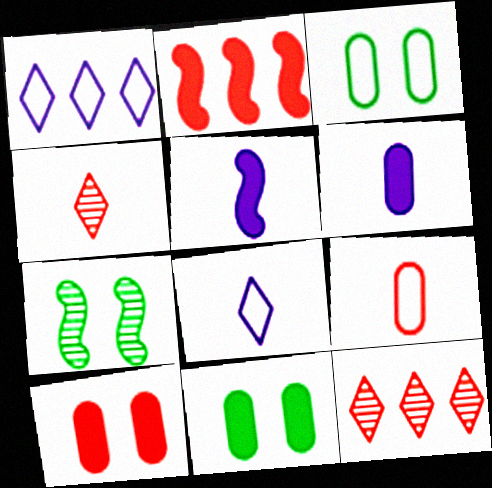[[3, 5, 12]]